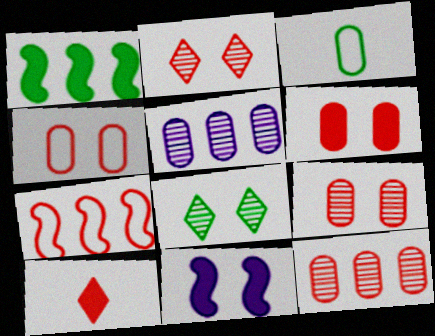[[1, 3, 8], 
[3, 5, 6], 
[4, 6, 9], 
[4, 8, 11], 
[7, 9, 10]]